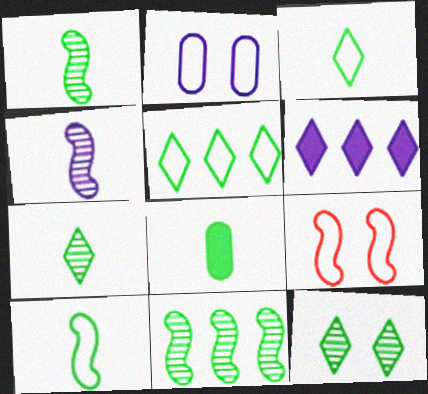[[1, 3, 8], 
[2, 4, 6], 
[7, 8, 10]]